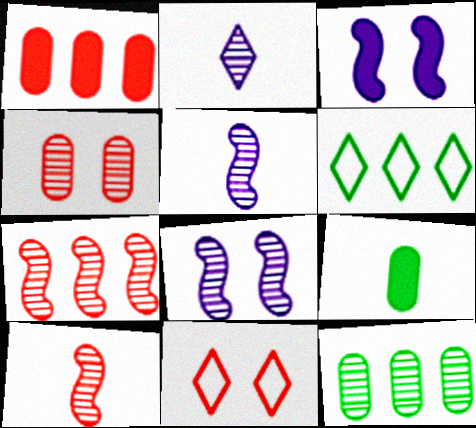[[1, 10, 11]]